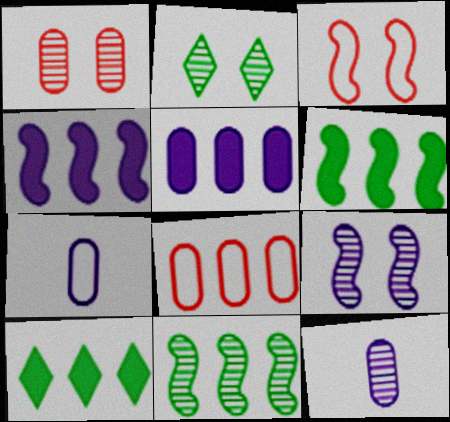[[1, 2, 9], 
[3, 10, 12]]